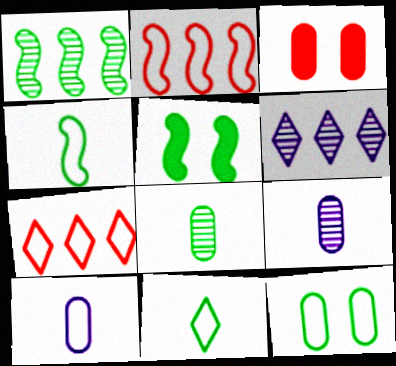[[1, 4, 5], 
[3, 4, 6], 
[5, 7, 9]]